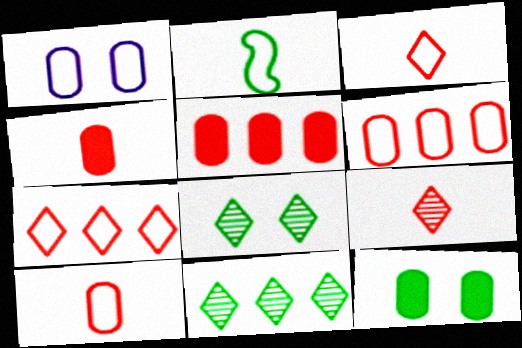[[1, 2, 7], 
[2, 11, 12]]